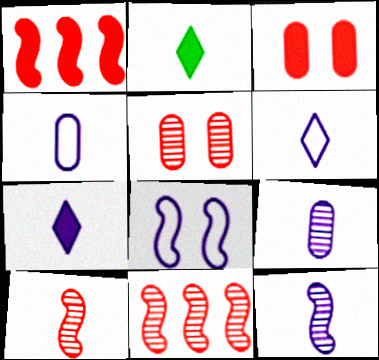[[2, 4, 10], 
[4, 7, 12]]